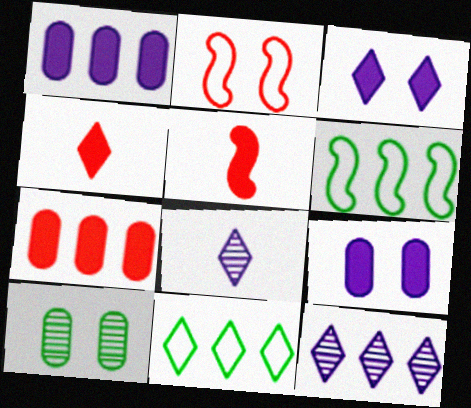[[2, 3, 10], 
[6, 7, 12]]